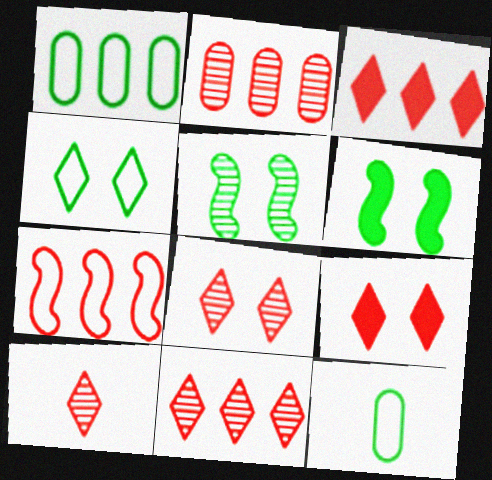[[2, 3, 7], 
[8, 10, 11]]